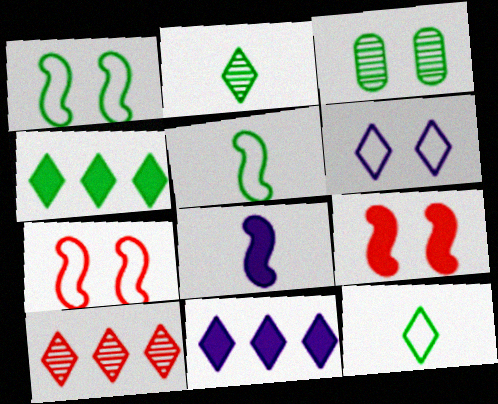[[3, 4, 5], 
[3, 6, 9]]